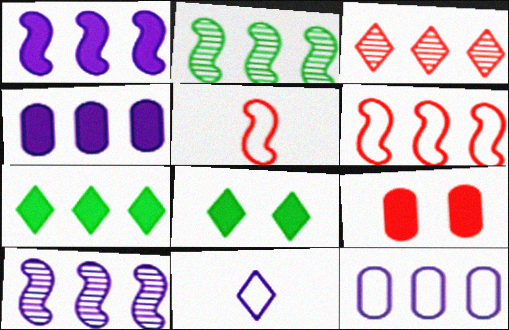[[1, 2, 6], 
[2, 9, 11], 
[3, 5, 9], 
[3, 8, 11]]